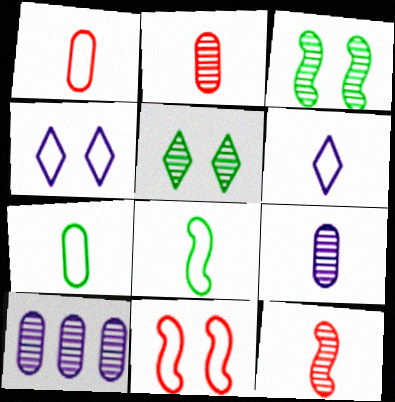[[1, 6, 8], 
[5, 10, 12]]